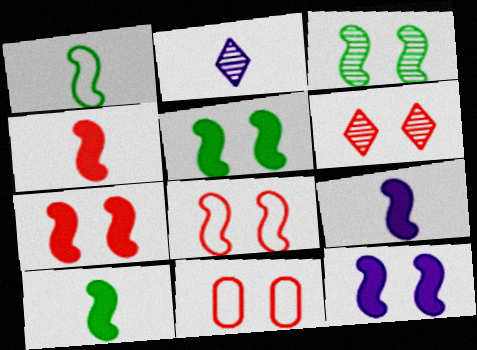[[3, 8, 12], 
[4, 9, 10], 
[5, 7, 12], 
[6, 7, 11]]